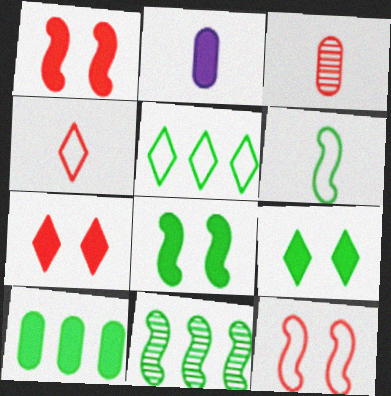[[5, 10, 11], 
[6, 8, 11]]